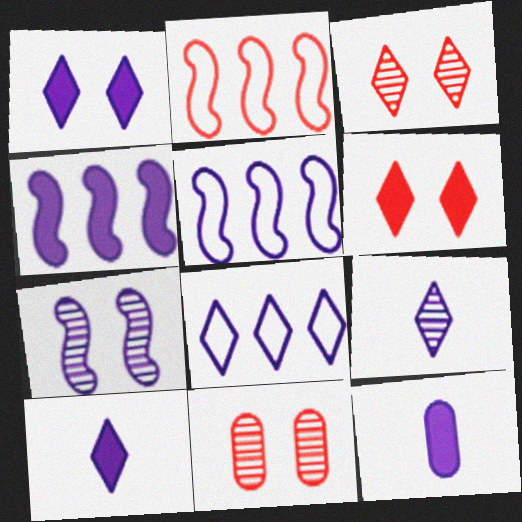[[1, 4, 12], 
[1, 8, 9], 
[7, 8, 12]]